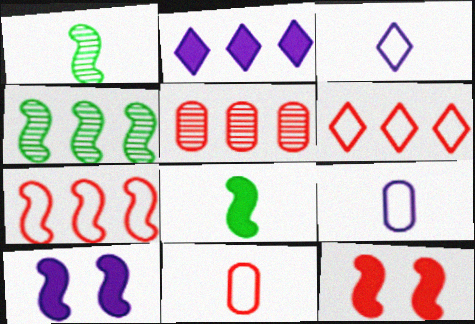[[1, 7, 10]]